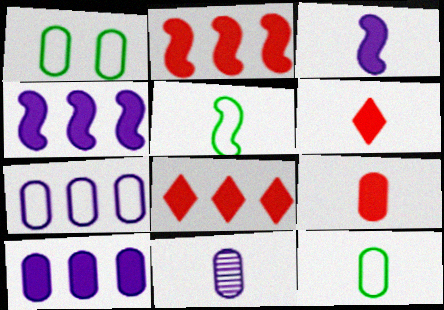[[5, 6, 11], 
[9, 11, 12]]